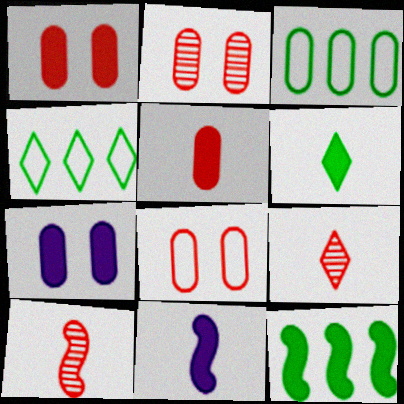[[1, 2, 8], 
[2, 4, 11], 
[4, 7, 10], 
[5, 6, 11]]